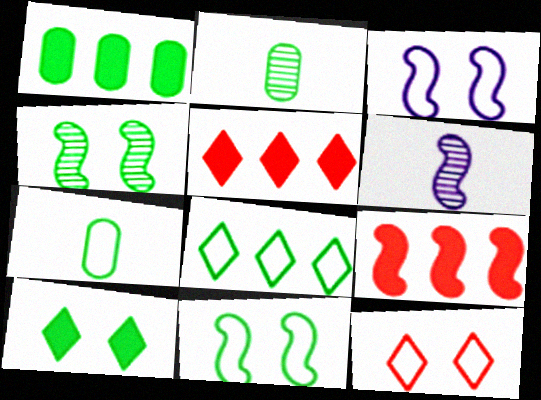[[1, 6, 12], 
[2, 3, 5], 
[6, 9, 11], 
[7, 8, 11]]